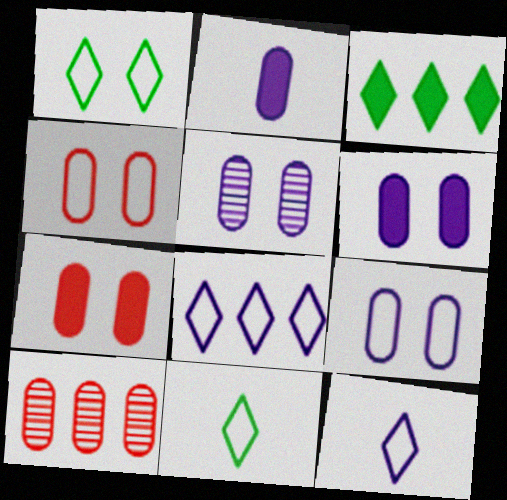[[5, 6, 9]]